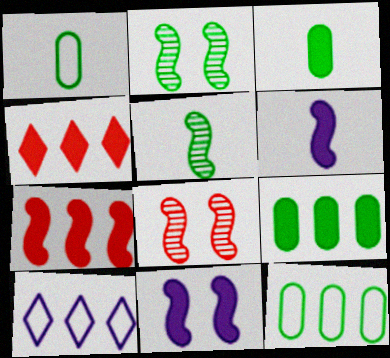[[3, 4, 11], 
[3, 8, 10]]